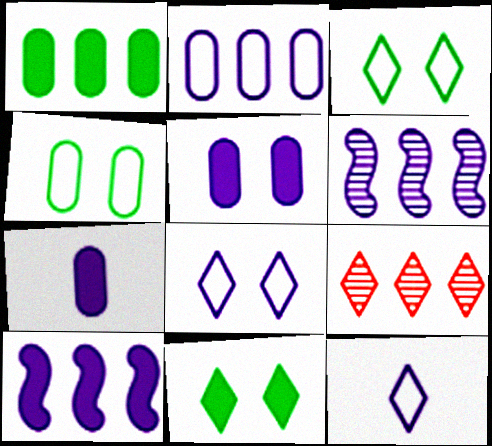[[5, 6, 12], 
[6, 7, 8], 
[9, 11, 12]]